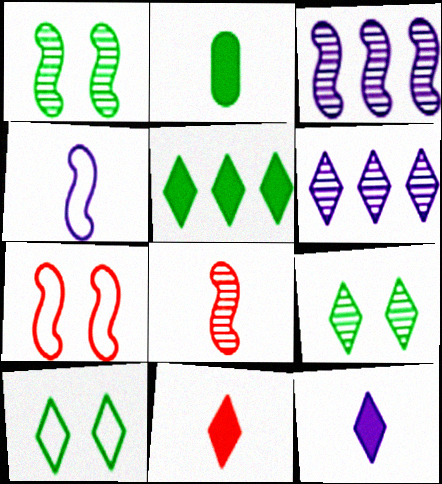[[1, 3, 8], 
[2, 6, 7], 
[6, 10, 11]]